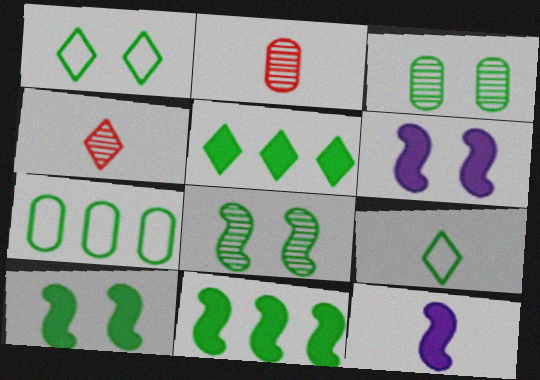[[1, 3, 10], 
[2, 9, 12], 
[3, 9, 11], 
[4, 6, 7]]